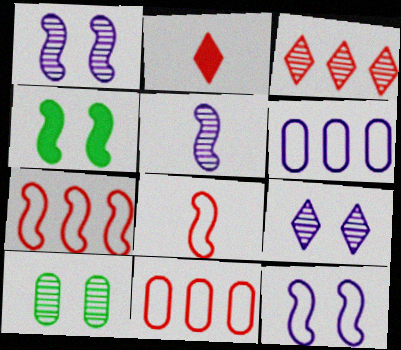[[3, 5, 10], 
[4, 5, 7]]